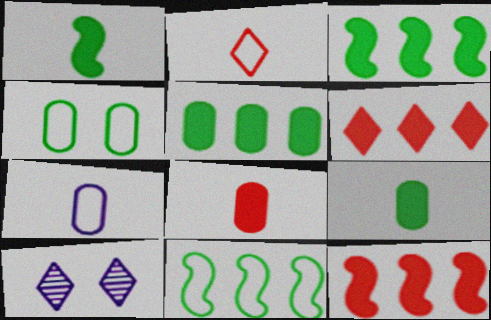[[8, 10, 11]]